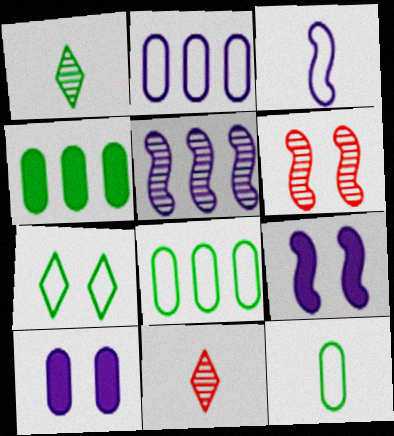[[3, 5, 9], 
[6, 7, 10], 
[8, 9, 11]]